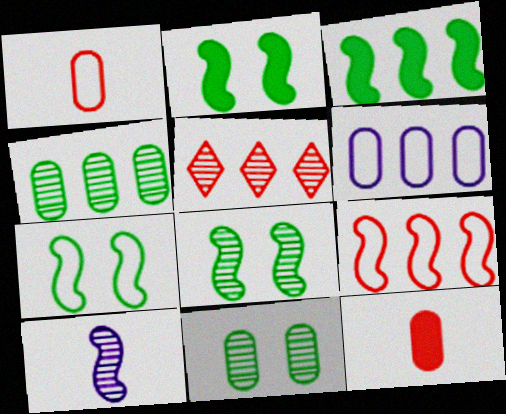[[2, 7, 8], 
[2, 9, 10], 
[3, 5, 6], 
[5, 10, 11], 
[6, 11, 12]]